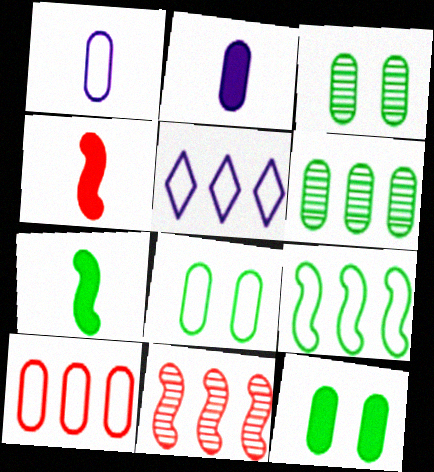[[1, 8, 10], 
[2, 3, 10], 
[3, 4, 5], 
[3, 8, 12], 
[5, 9, 10]]